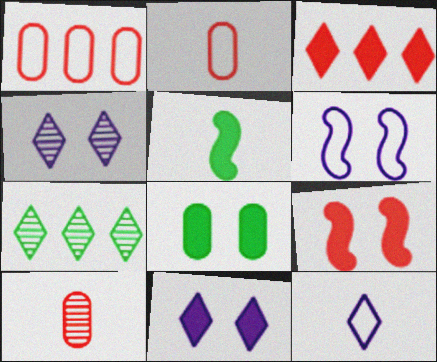[[1, 4, 5], 
[5, 10, 12], 
[8, 9, 11]]